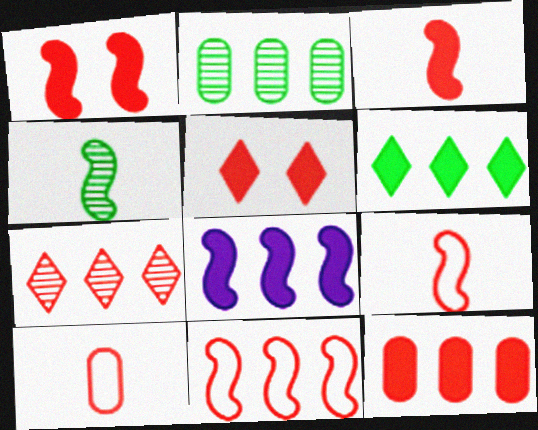[[1, 7, 10], 
[3, 5, 12], 
[6, 8, 12], 
[7, 11, 12]]